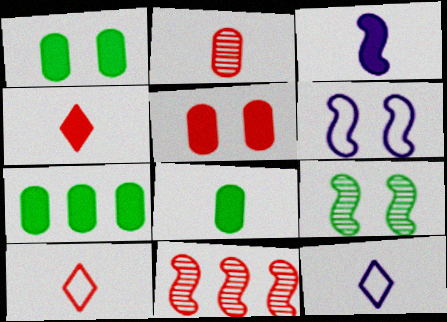[[1, 7, 8], 
[1, 11, 12], 
[3, 4, 8], 
[5, 10, 11]]